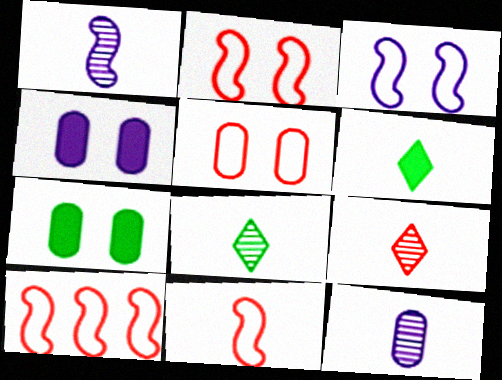[[2, 10, 11], 
[4, 8, 10], 
[6, 11, 12]]